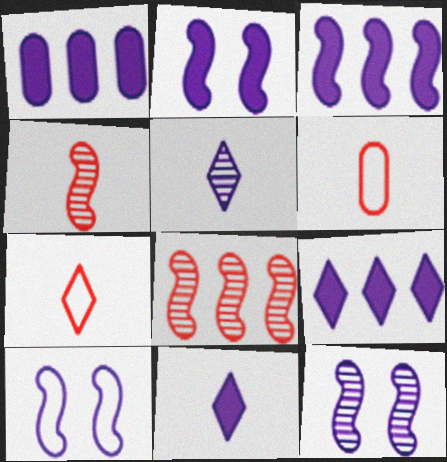[[1, 2, 11], 
[1, 3, 9], 
[1, 5, 10], 
[2, 10, 12]]